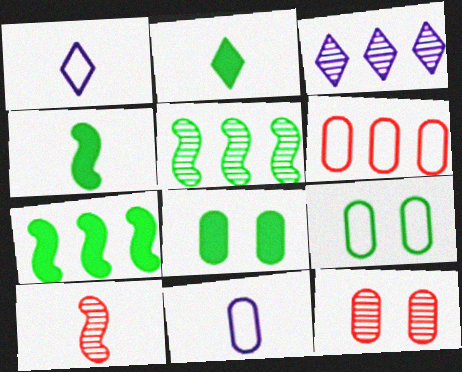[[1, 7, 12], 
[2, 5, 9], 
[2, 7, 8], 
[2, 10, 11], 
[3, 6, 7], 
[6, 9, 11]]